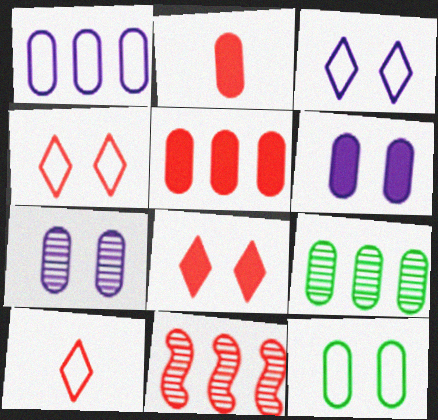[[1, 5, 9], 
[2, 4, 11]]